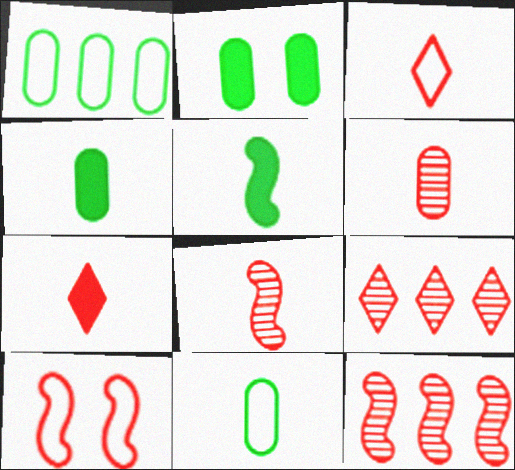[]